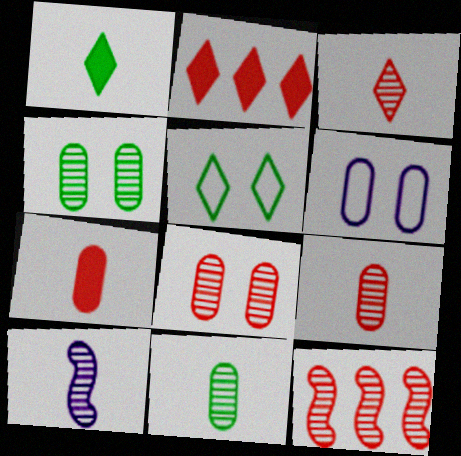[[1, 6, 12], 
[3, 8, 12], 
[3, 10, 11]]